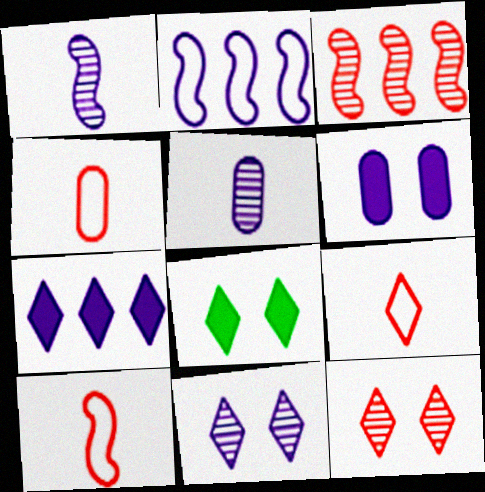[[4, 9, 10]]